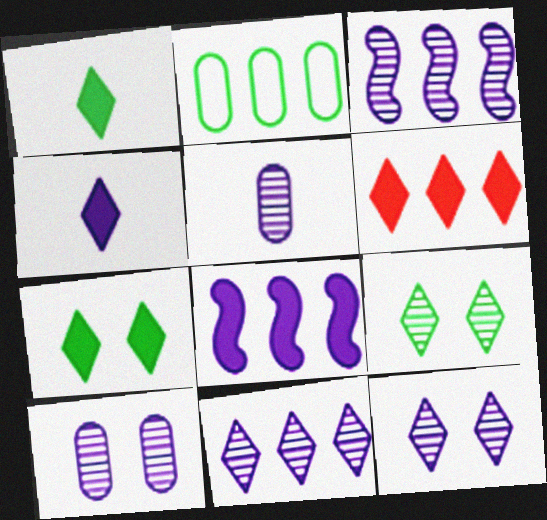[[2, 3, 6], 
[3, 5, 12], 
[4, 6, 7]]